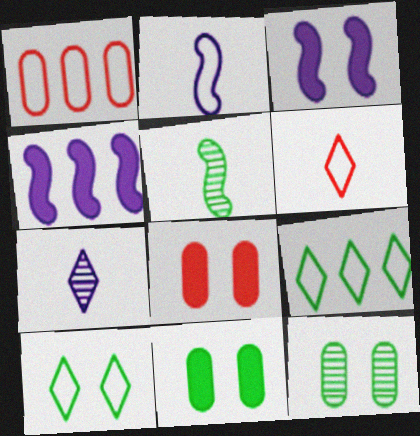[[1, 2, 10], 
[4, 6, 12], 
[5, 9, 11]]